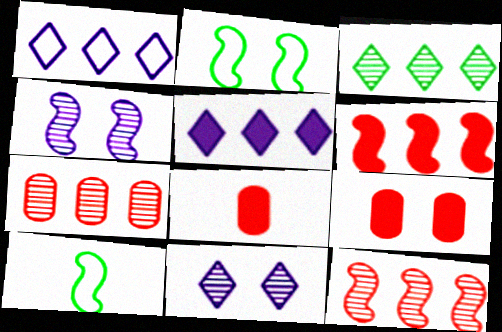[[2, 9, 11], 
[4, 6, 10]]